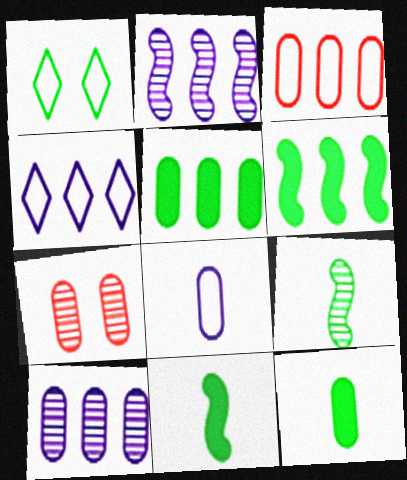[[1, 5, 9], 
[3, 5, 10], 
[4, 7, 11], 
[5, 7, 8]]